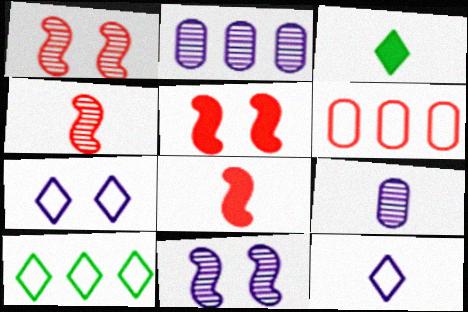[[3, 6, 11], 
[5, 9, 10]]